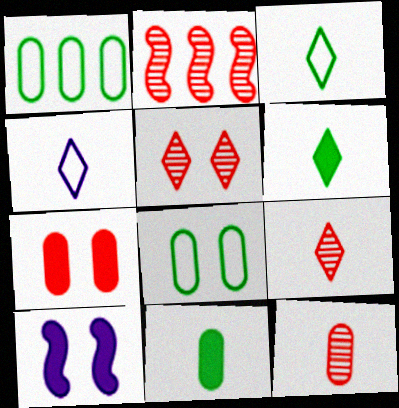[[1, 9, 10], 
[2, 5, 12], 
[4, 6, 9], 
[5, 8, 10]]